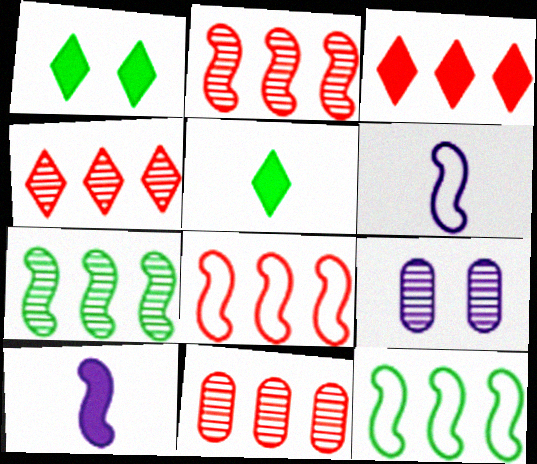[[1, 6, 11], 
[2, 4, 11], 
[3, 8, 11], 
[5, 8, 9]]